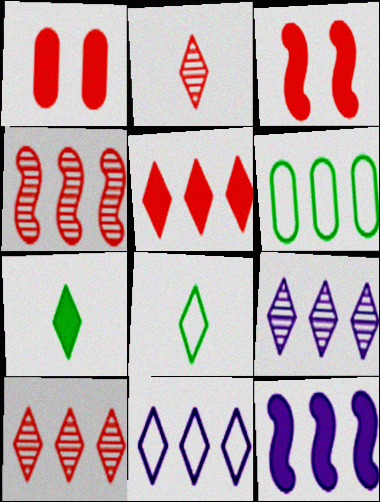[[1, 7, 12], 
[6, 10, 12]]